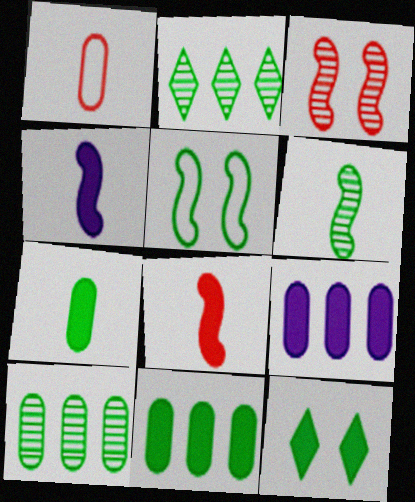[[2, 5, 7], 
[8, 9, 12]]